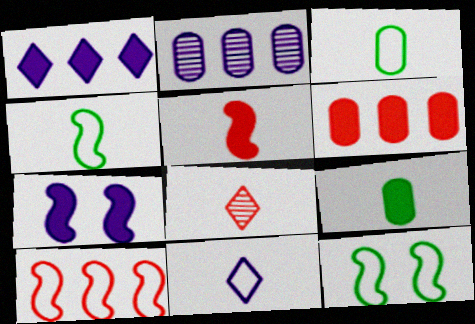[[2, 7, 11]]